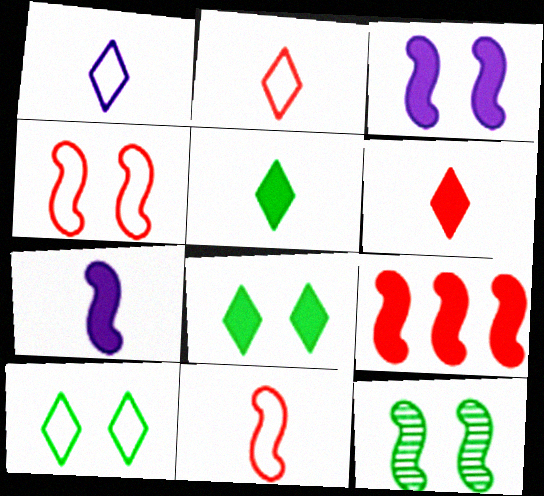[[3, 4, 12]]